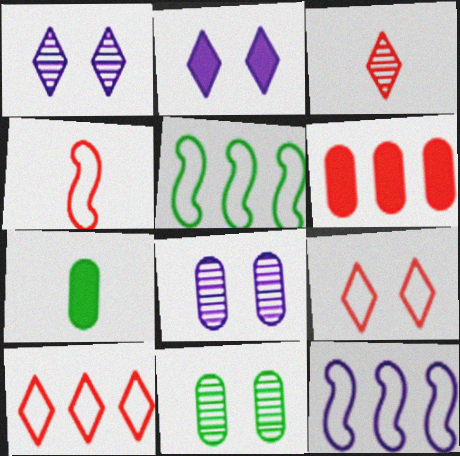[]